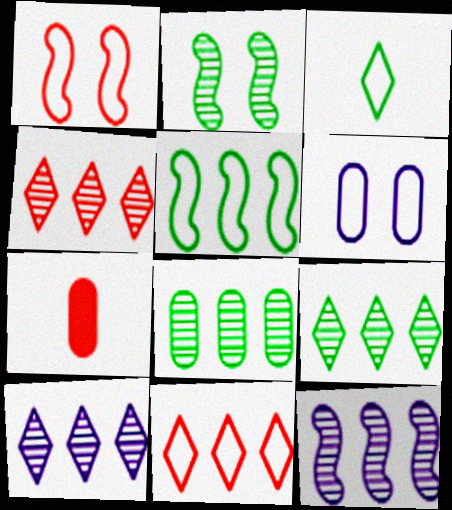[[1, 4, 7], 
[4, 8, 12], 
[4, 9, 10], 
[6, 7, 8]]